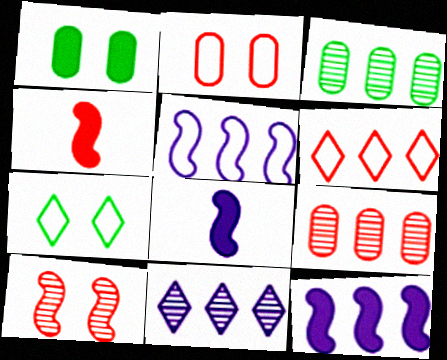[[3, 6, 12], 
[7, 8, 9]]